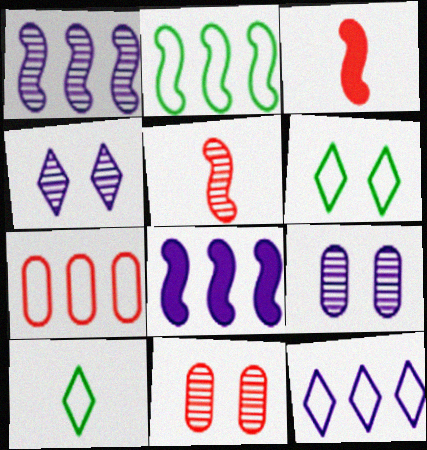[[2, 7, 12], 
[8, 10, 11]]